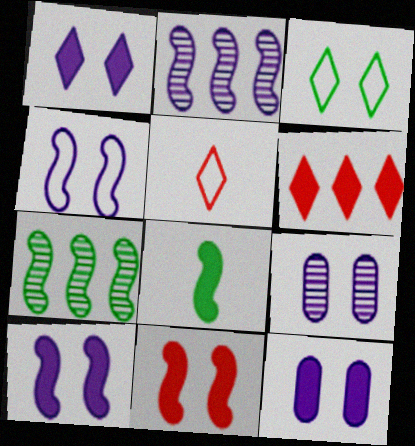[[1, 4, 9], 
[1, 10, 12], 
[3, 9, 11], 
[5, 7, 12], 
[6, 8, 12]]